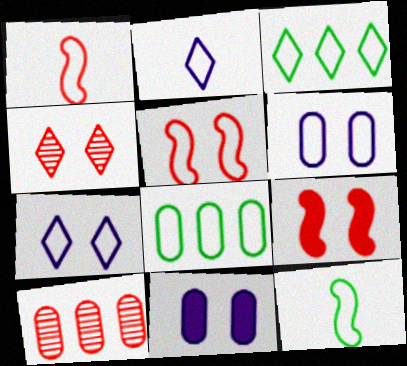[[1, 3, 6], 
[1, 7, 8], 
[2, 5, 8]]